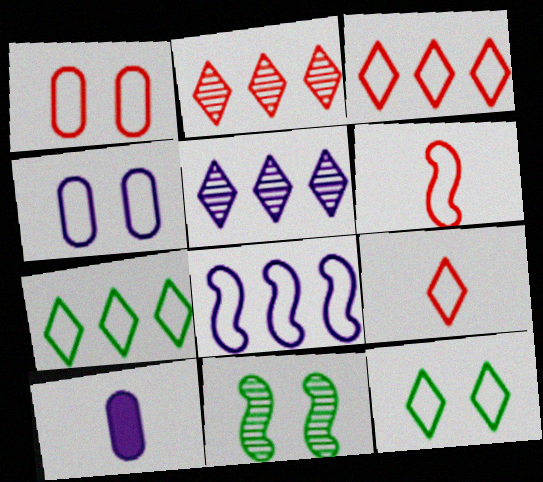[[1, 3, 6], 
[3, 10, 11], 
[4, 6, 7]]